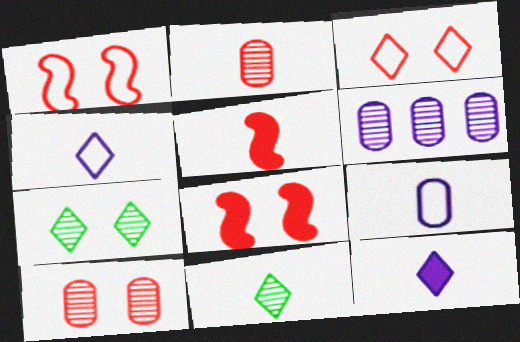[[3, 8, 10], 
[5, 9, 11]]